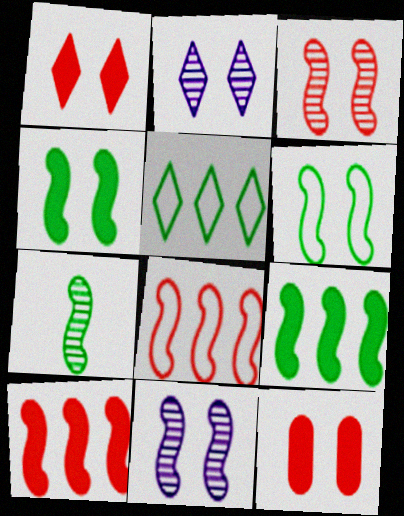[[2, 6, 12], 
[6, 7, 9]]